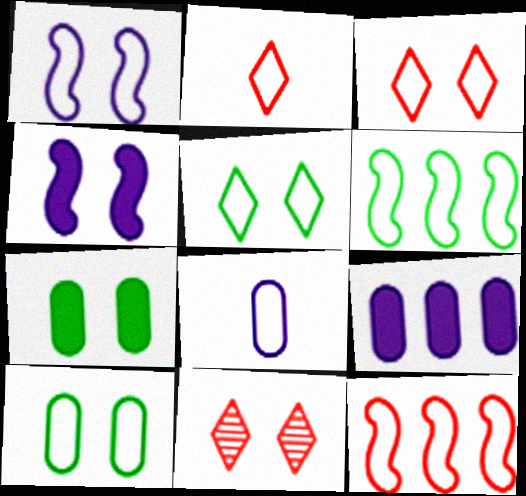[[1, 3, 10], 
[1, 7, 11], 
[3, 6, 8], 
[4, 10, 11], 
[5, 8, 12]]